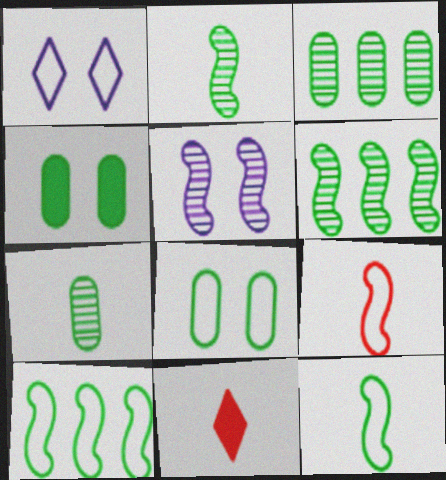[]